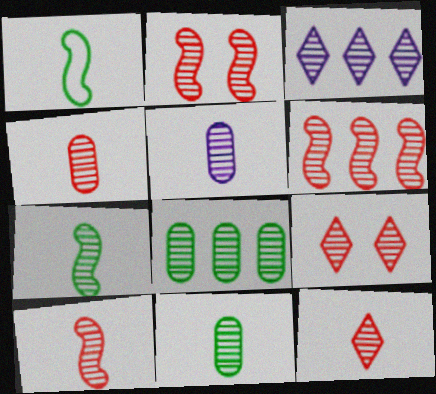[[2, 3, 11], 
[2, 6, 10], 
[3, 6, 8], 
[4, 5, 11], 
[4, 6, 9], 
[4, 10, 12], 
[5, 7, 12]]